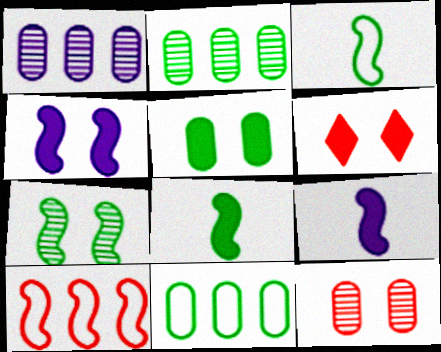[[1, 3, 6], 
[4, 5, 6], 
[7, 9, 10]]